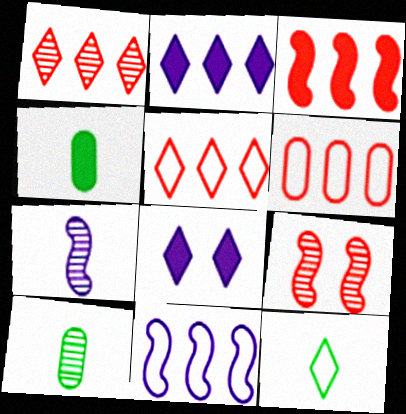[[1, 3, 6], 
[1, 8, 12], 
[3, 4, 8]]